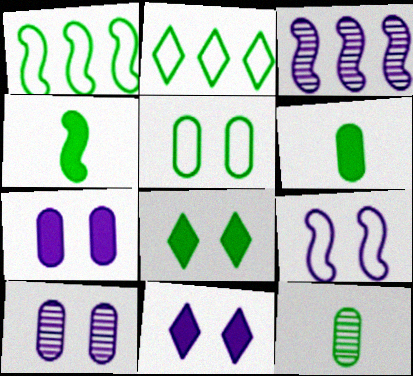[[1, 8, 12], 
[9, 10, 11]]